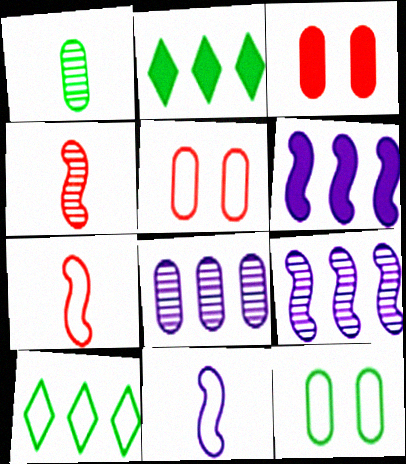[[5, 10, 11]]